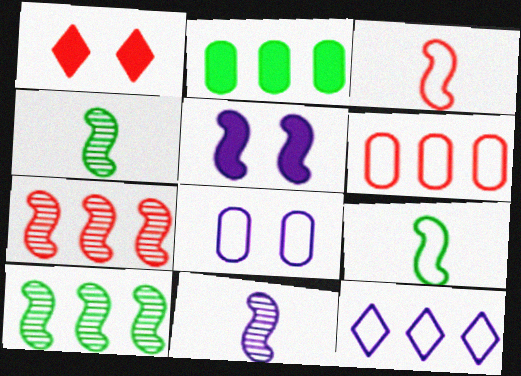[[2, 7, 12], 
[3, 5, 10], 
[5, 7, 9]]